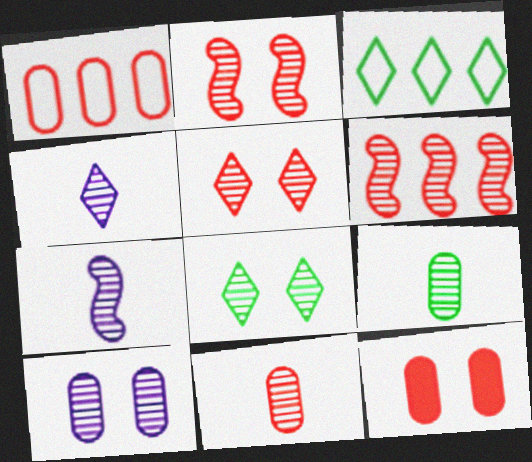[[1, 11, 12], 
[2, 8, 10], 
[3, 7, 12], 
[5, 6, 11]]